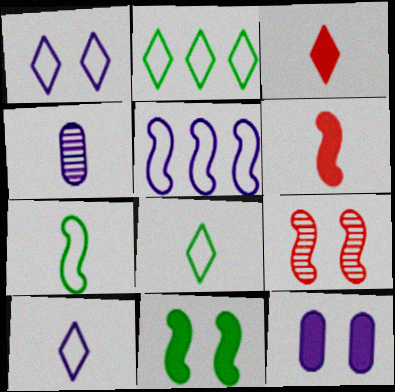[[3, 4, 7], 
[4, 6, 8]]